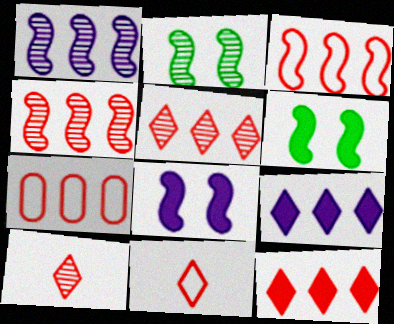[[4, 7, 12]]